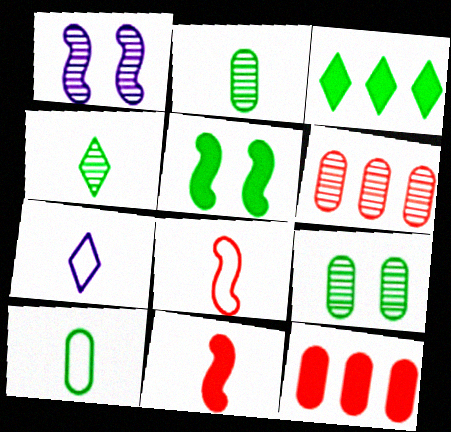[[1, 4, 6], 
[2, 7, 11], 
[5, 6, 7], 
[7, 8, 10]]